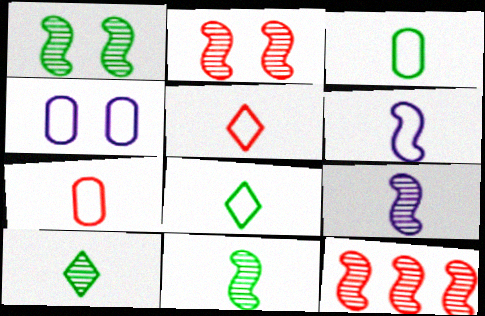[[1, 9, 12], 
[3, 5, 6], 
[6, 7, 8]]